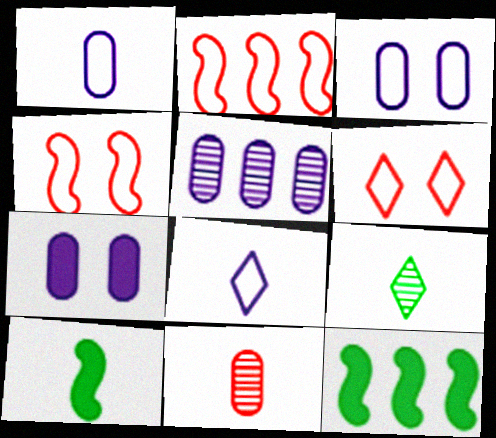[[1, 5, 7], 
[2, 7, 9], 
[5, 6, 10], 
[8, 10, 11]]